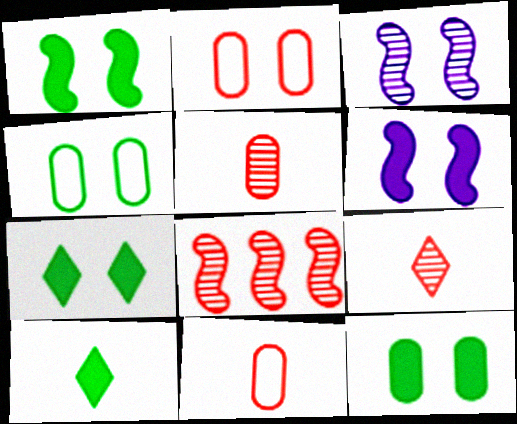[[1, 7, 12], 
[2, 3, 7]]